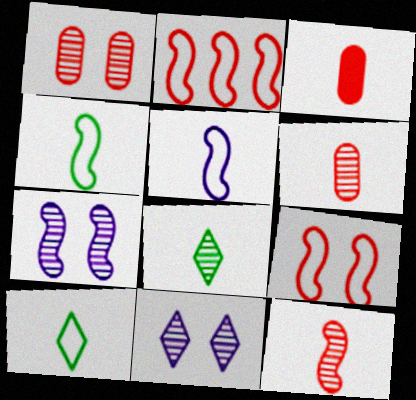[[3, 5, 8]]